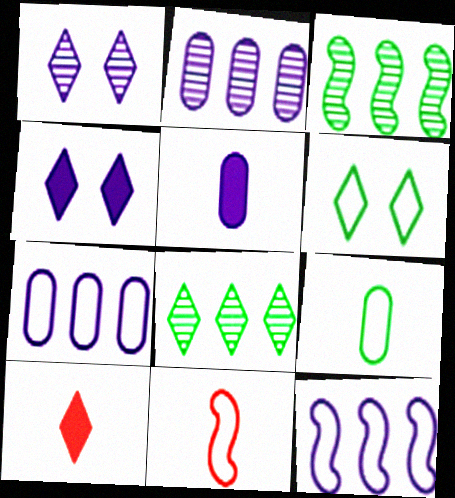[[1, 5, 12], 
[6, 7, 11]]